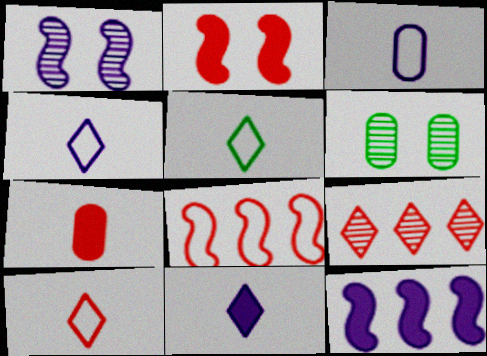[[4, 5, 10], 
[6, 8, 11], 
[6, 10, 12]]